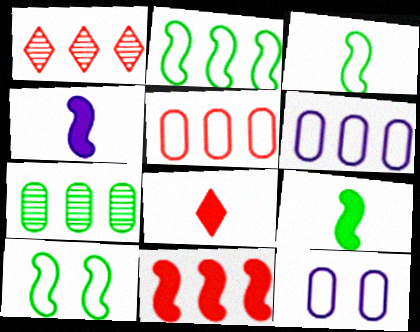[[1, 5, 11], 
[1, 9, 12], 
[2, 3, 10]]